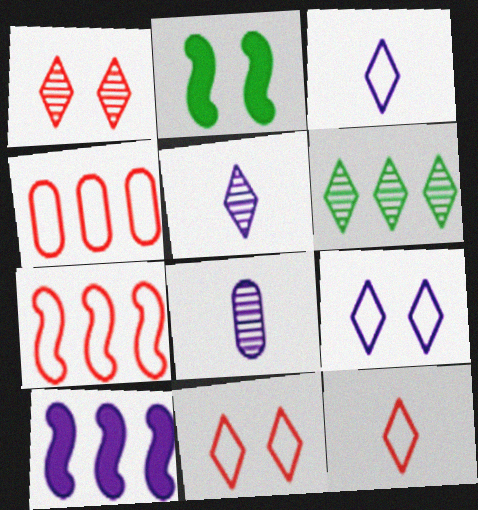[[1, 5, 6], 
[2, 4, 5], 
[4, 6, 10], 
[8, 9, 10]]